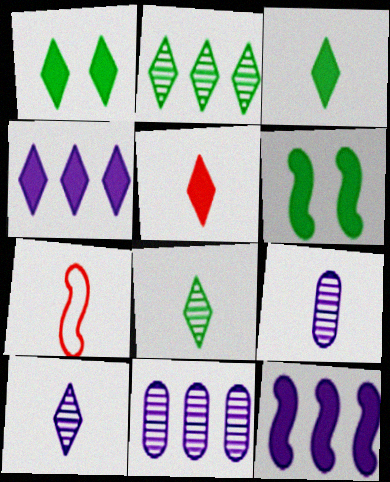[[1, 4, 5], 
[1, 7, 11], 
[3, 7, 9]]